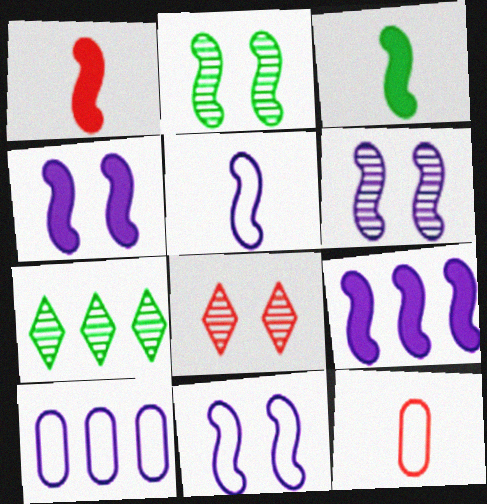[[3, 8, 10], 
[4, 6, 11], 
[4, 7, 12], 
[5, 6, 9]]